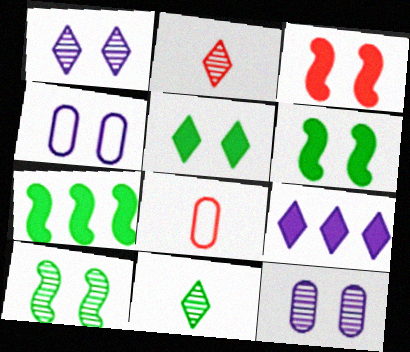[[1, 7, 8], 
[2, 4, 7], 
[8, 9, 10]]